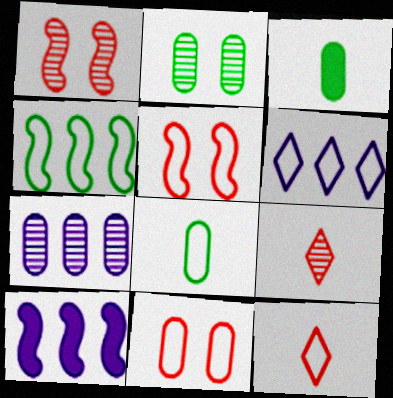[[1, 3, 6], 
[2, 10, 12], 
[3, 7, 11], 
[5, 6, 8], 
[6, 7, 10]]